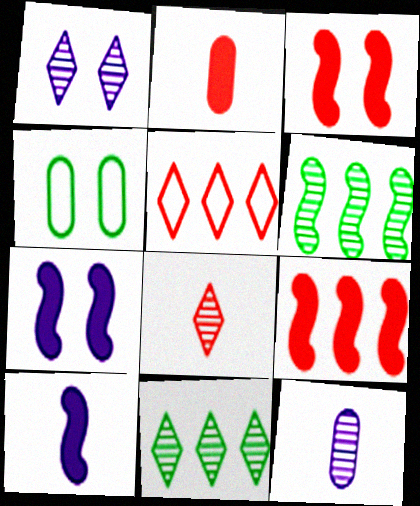[[1, 3, 4], 
[1, 8, 11]]